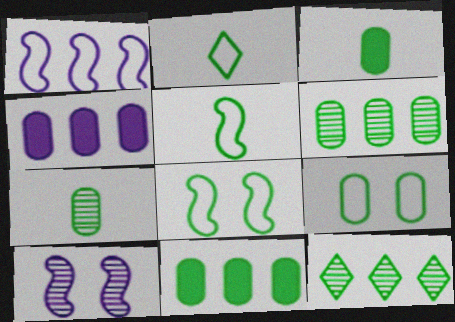[[3, 6, 9], 
[3, 8, 12], 
[7, 9, 11]]